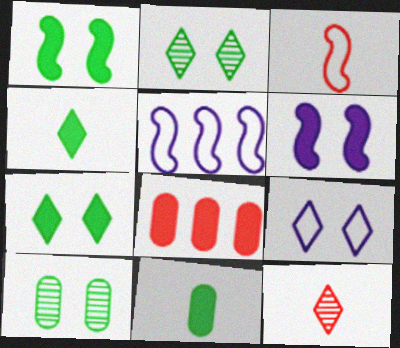[[4, 6, 8]]